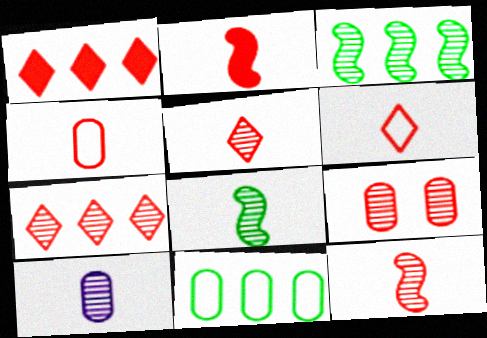[[2, 4, 5], 
[5, 8, 10], 
[7, 9, 12]]